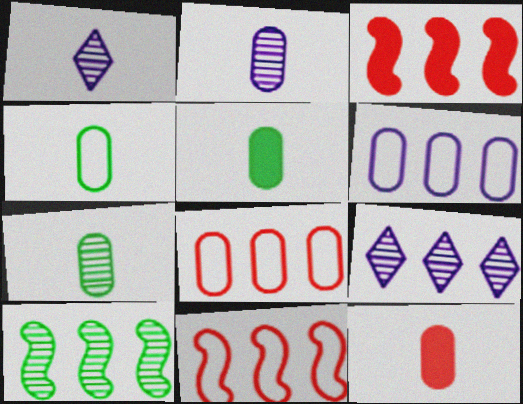[[2, 4, 12], 
[4, 5, 7]]